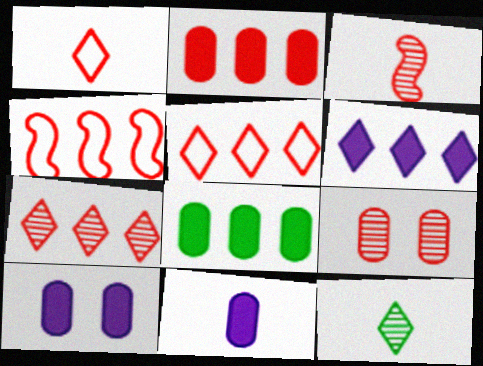[[2, 4, 7], 
[3, 7, 9], 
[4, 10, 12]]